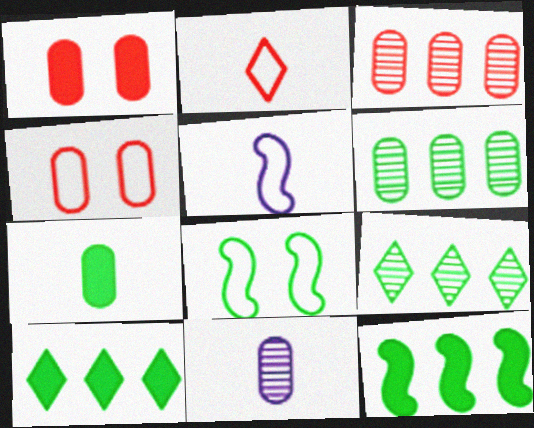[[1, 5, 9], 
[7, 8, 9]]